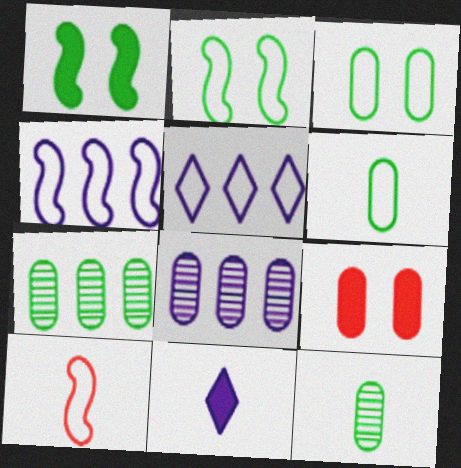[[2, 4, 10], 
[3, 5, 10], 
[6, 8, 9], 
[10, 11, 12]]